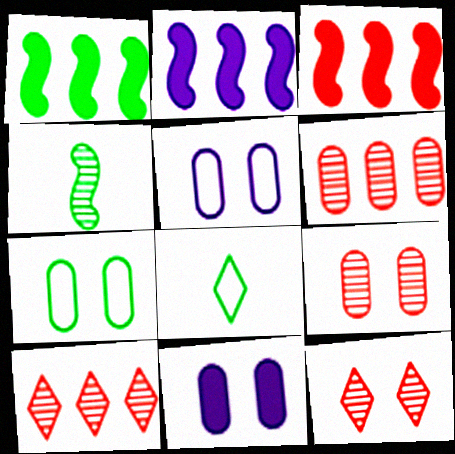[[1, 2, 3], 
[2, 8, 9], 
[7, 9, 11]]